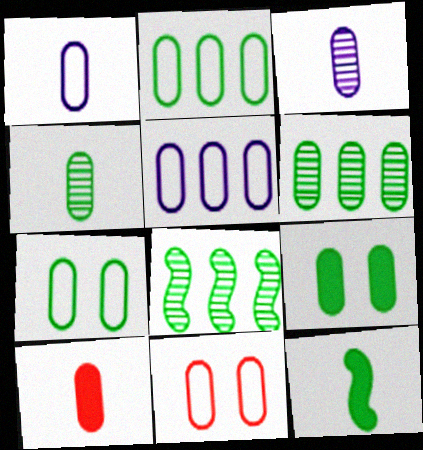[[1, 2, 11], 
[1, 4, 10], 
[2, 4, 9]]